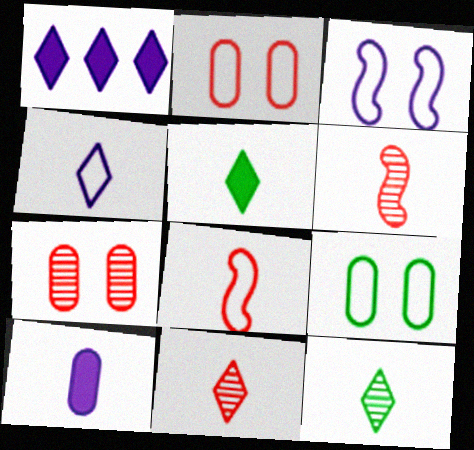[[1, 6, 9], 
[4, 5, 11], 
[8, 10, 12]]